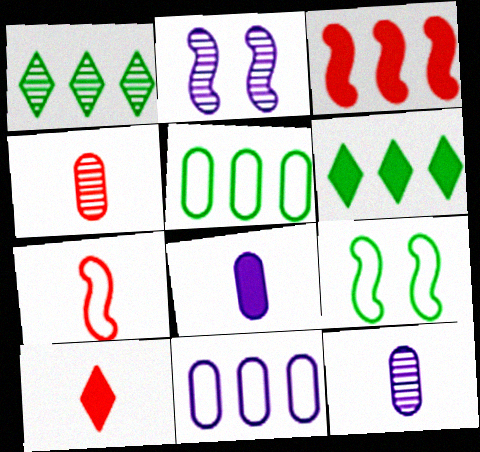[[1, 2, 4], 
[1, 3, 11], 
[2, 5, 10], 
[4, 7, 10]]